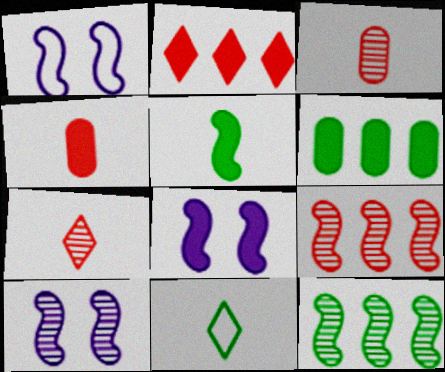[[1, 5, 9], 
[1, 6, 7], 
[1, 8, 10]]